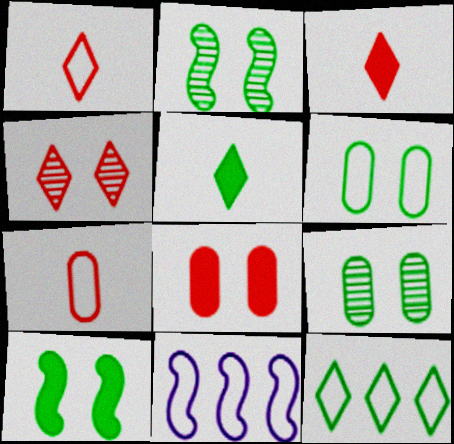[[1, 6, 11], 
[3, 9, 11]]